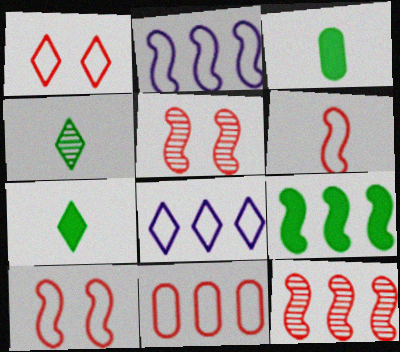[[1, 6, 11], 
[2, 9, 12], 
[3, 5, 8]]